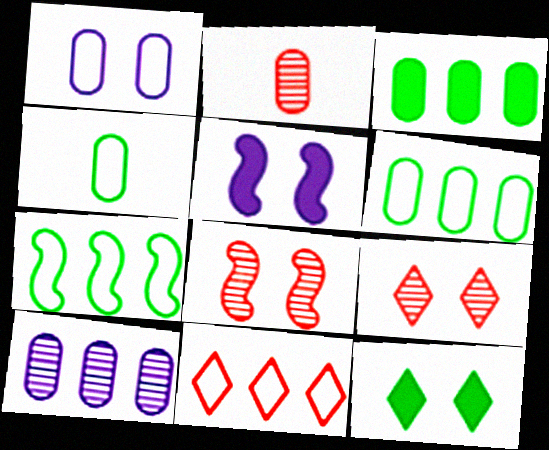[[1, 2, 3], 
[1, 8, 12]]